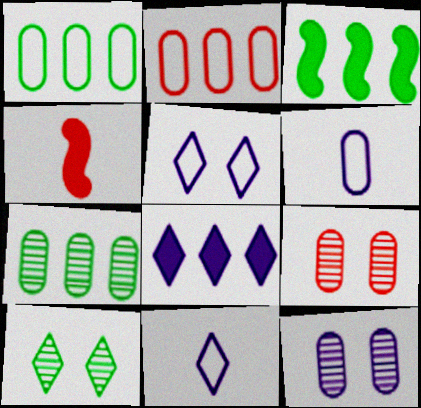[[3, 9, 11], 
[4, 5, 7]]